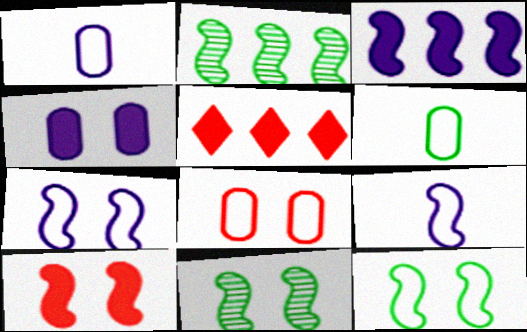[[1, 5, 11], 
[2, 9, 10], 
[7, 10, 11]]